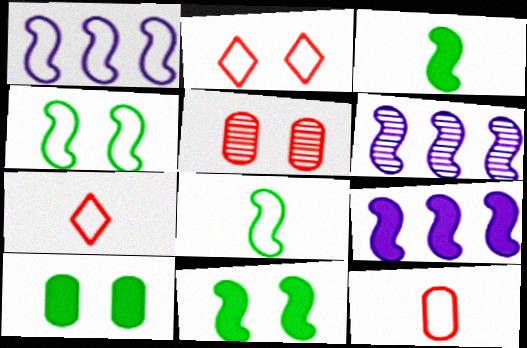[[1, 6, 9], 
[6, 7, 10]]